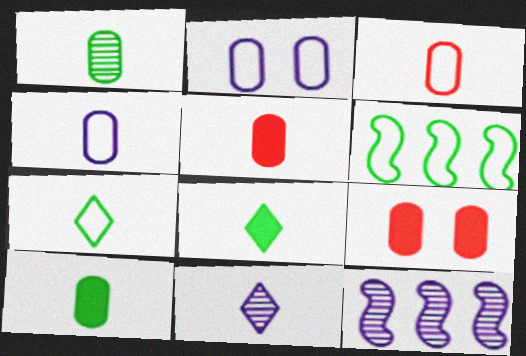[[1, 4, 5], 
[6, 9, 11], 
[7, 9, 12]]